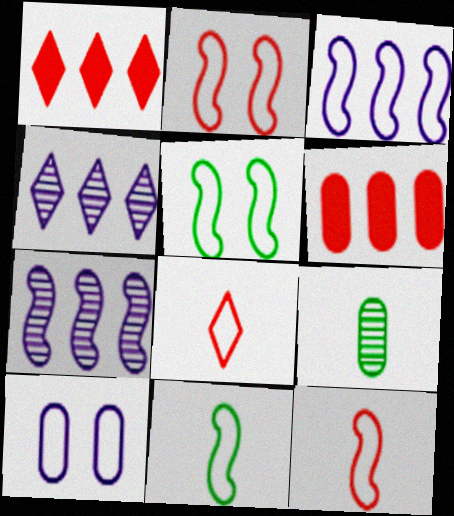[[2, 3, 11], 
[3, 5, 12], 
[6, 9, 10]]